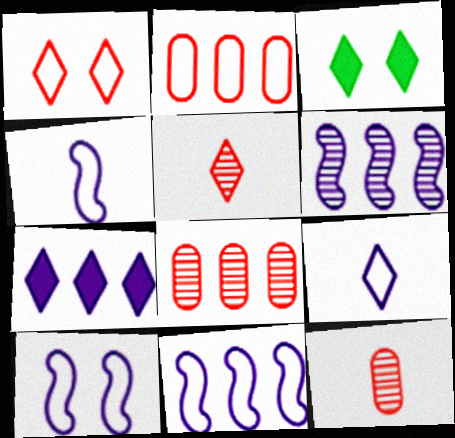[[3, 4, 8], 
[3, 11, 12], 
[4, 10, 11]]